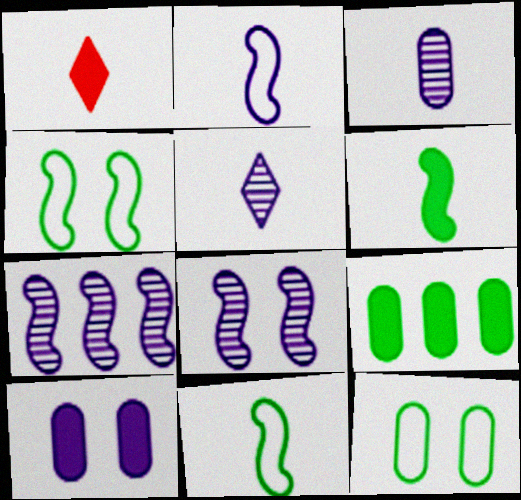[[1, 3, 11], 
[1, 7, 12]]